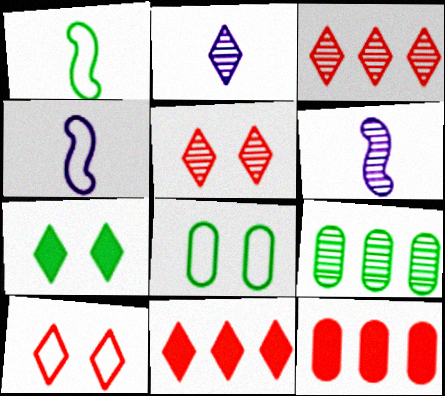[[1, 7, 9], 
[5, 6, 9], 
[6, 8, 11]]